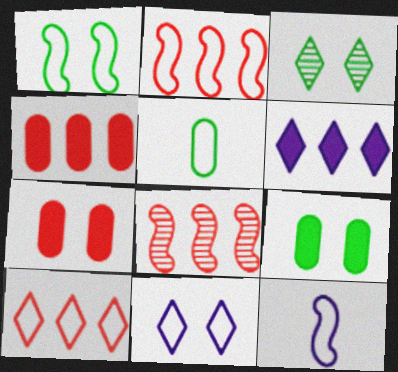[[1, 2, 12], 
[1, 3, 9], 
[2, 5, 11], 
[3, 4, 12], 
[4, 8, 10]]